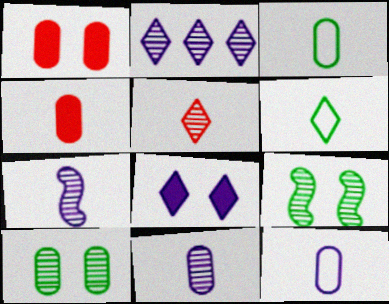[[3, 4, 11], 
[4, 6, 7]]